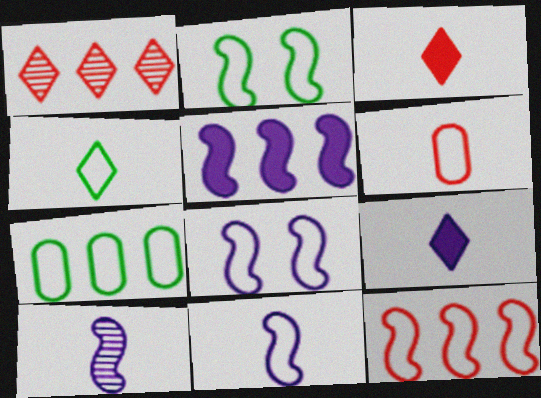[[1, 5, 7], 
[2, 4, 7], 
[2, 11, 12], 
[4, 6, 11], 
[5, 8, 10]]